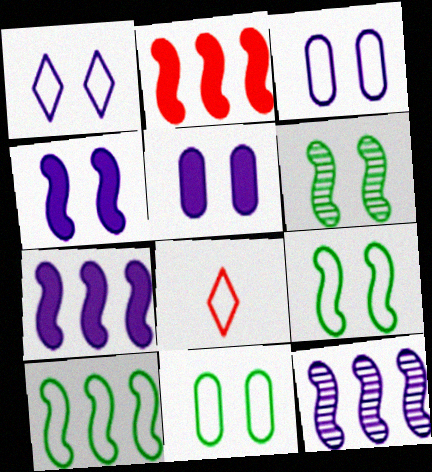[[2, 10, 12], 
[3, 8, 10]]